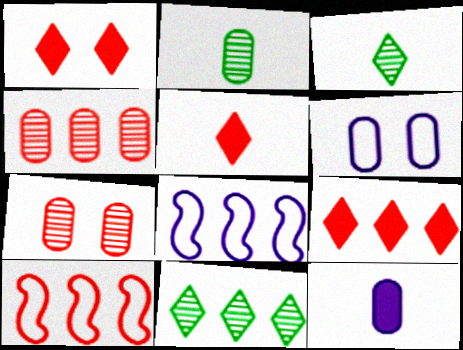[[1, 2, 8], 
[1, 5, 9], 
[4, 9, 10], 
[5, 7, 10]]